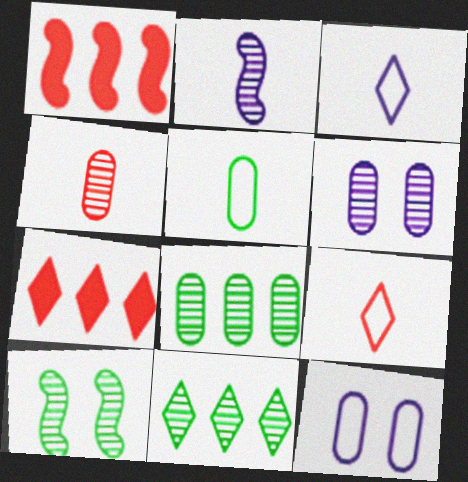[[4, 6, 8]]